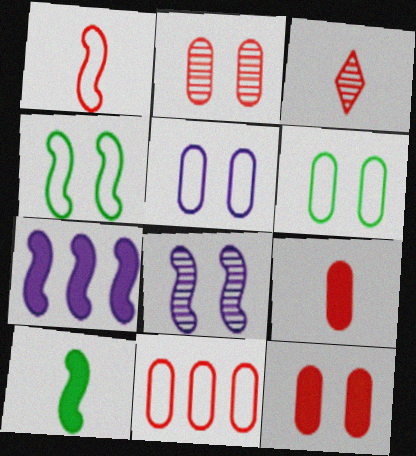[[1, 3, 9], 
[2, 9, 11], 
[3, 6, 7]]